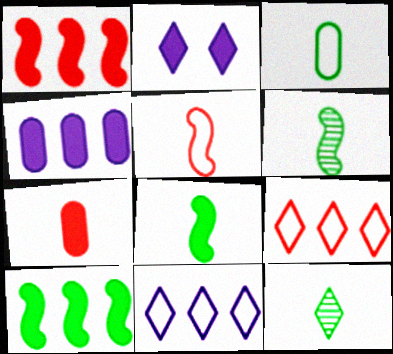[[2, 7, 10], 
[2, 9, 12], 
[3, 8, 12]]